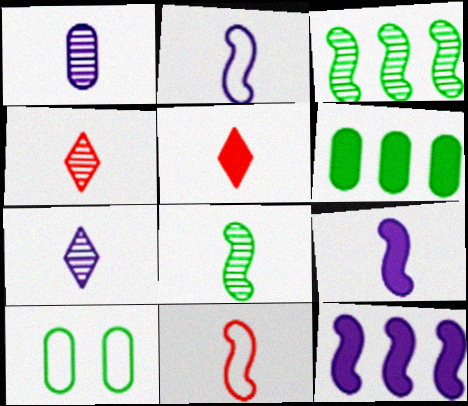[[1, 4, 8], 
[4, 10, 12], 
[8, 9, 11]]